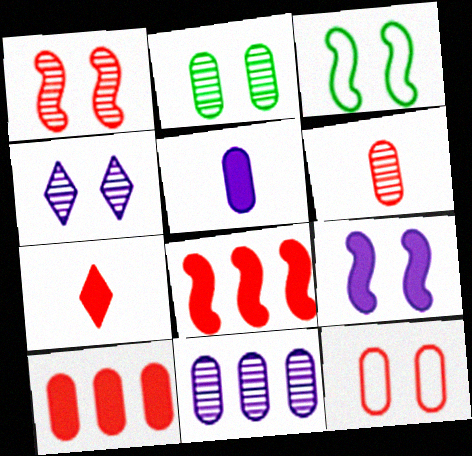[[1, 2, 4], 
[1, 3, 9], 
[2, 6, 11], 
[3, 7, 11], 
[6, 10, 12]]